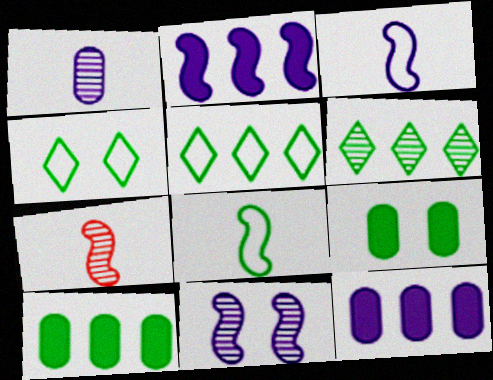[[2, 3, 11], 
[4, 7, 12], 
[6, 8, 9]]